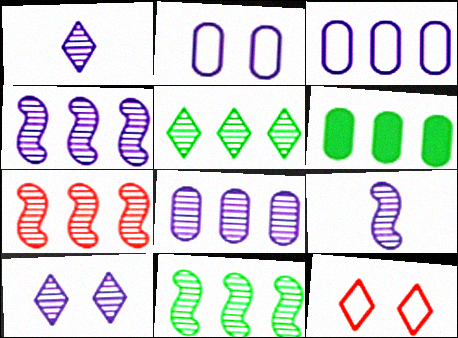[[4, 7, 11], 
[5, 7, 8], 
[6, 9, 12], 
[8, 9, 10]]